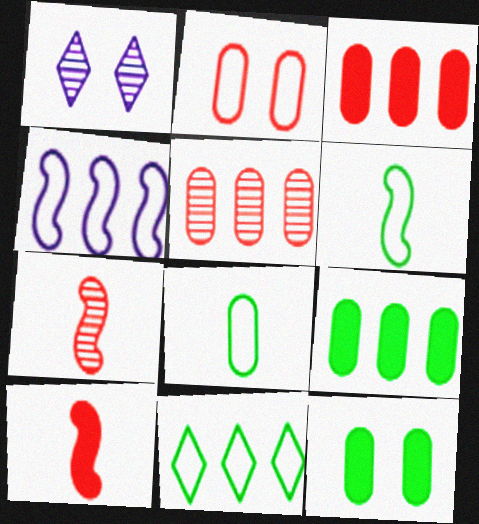[[1, 3, 6]]